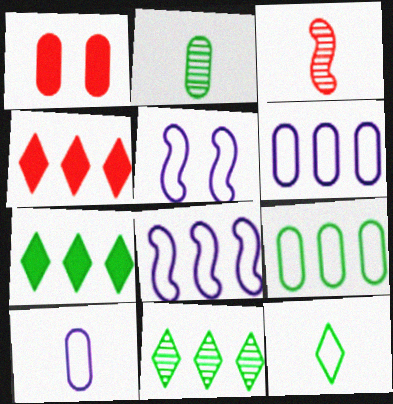[[1, 2, 6], 
[2, 4, 5]]